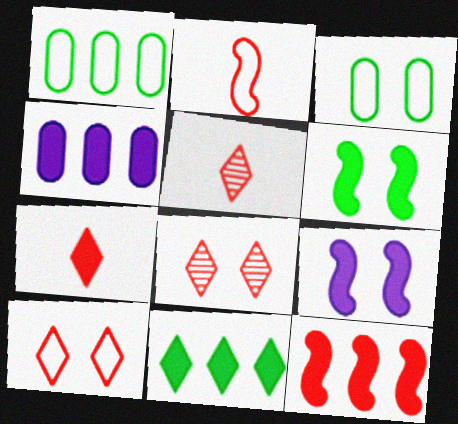[[1, 5, 9], 
[3, 8, 9], 
[4, 6, 7], 
[4, 11, 12]]